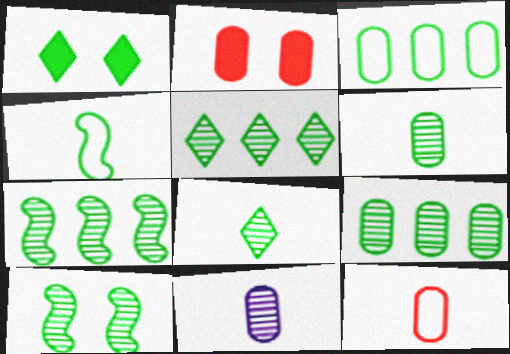[[1, 4, 9], 
[2, 3, 11], 
[5, 6, 10], 
[5, 7, 9], 
[8, 9, 10]]